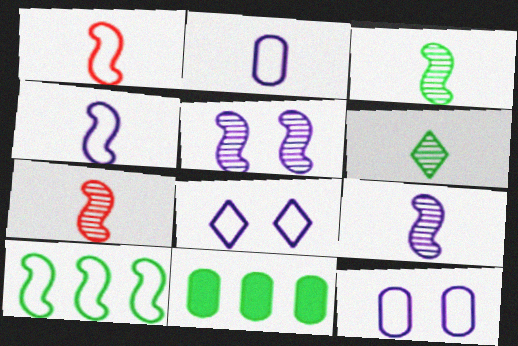[[3, 7, 9], 
[7, 8, 11]]